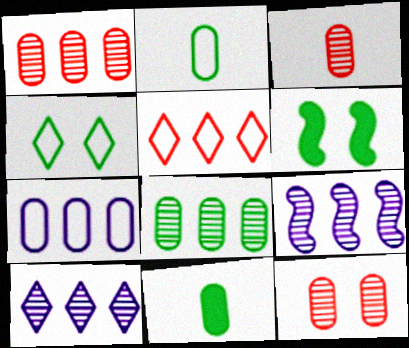[[1, 3, 12], 
[7, 11, 12]]